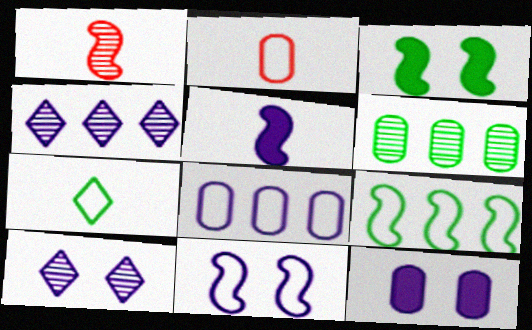[[1, 6, 10], 
[2, 3, 4], 
[2, 6, 12], 
[3, 6, 7], 
[5, 8, 10], 
[10, 11, 12]]